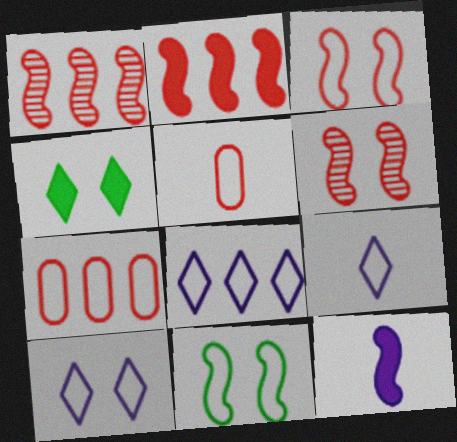[[1, 11, 12], 
[5, 8, 11], 
[7, 9, 11], 
[8, 9, 10]]